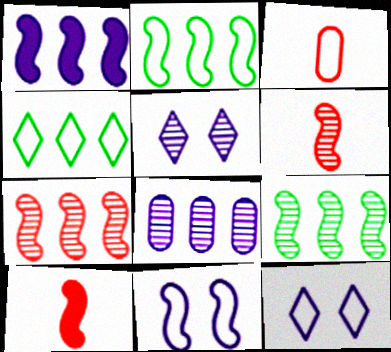[[1, 2, 7], 
[2, 3, 12], 
[3, 4, 11], 
[9, 10, 11]]